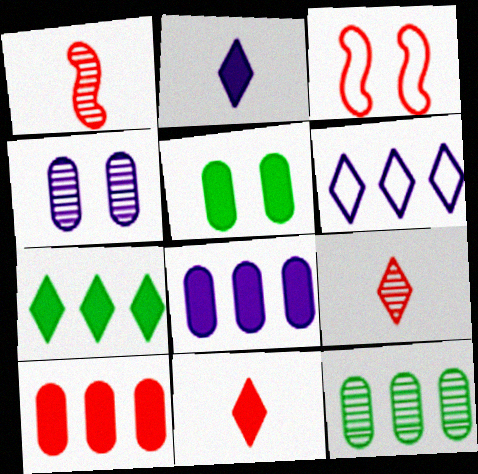[[1, 5, 6], 
[2, 3, 12], 
[3, 9, 10]]